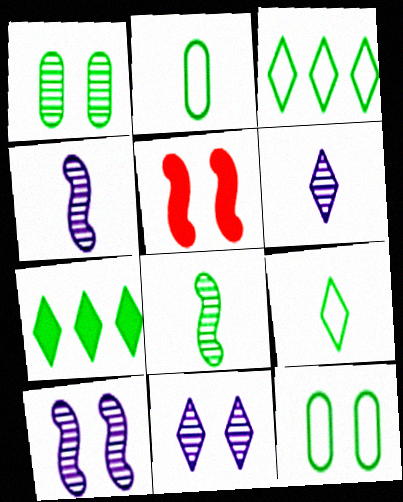[[5, 11, 12], 
[7, 8, 12]]